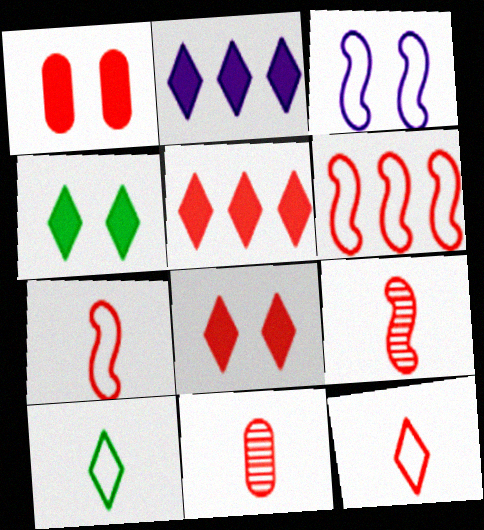[[6, 8, 11]]